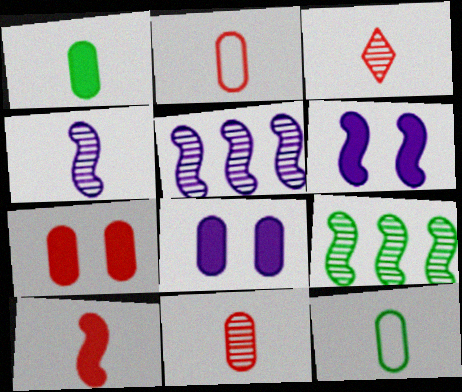[[2, 3, 10]]